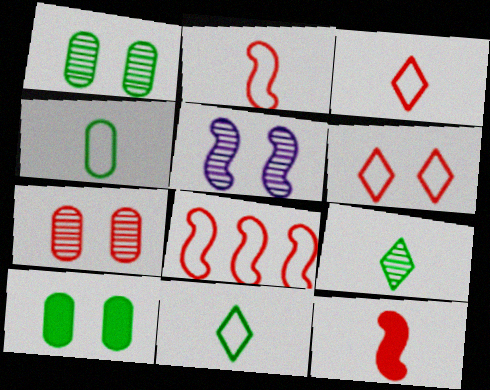[[5, 6, 10]]